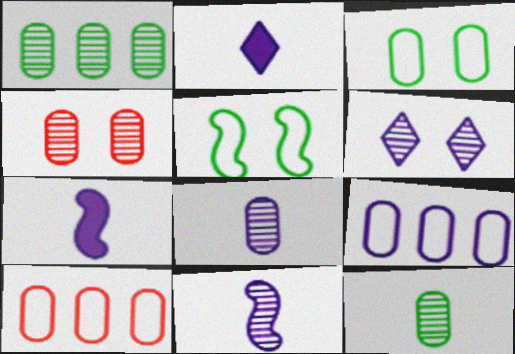[[1, 4, 8], 
[6, 7, 9]]